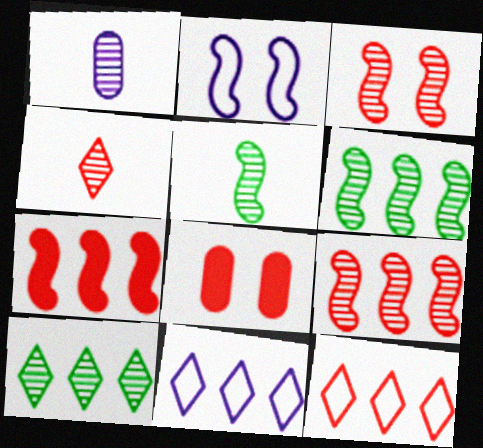[[1, 3, 10], 
[1, 4, 5], 
[2, 5, 7], 
[5, 8, 11]]